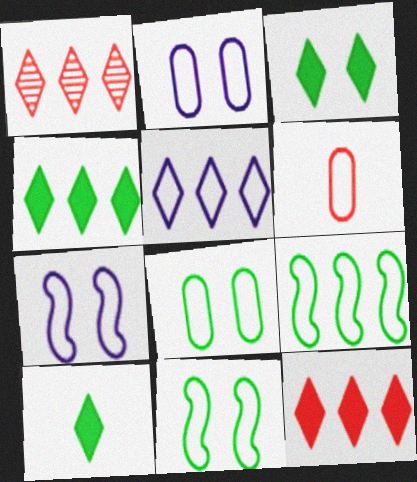[[1, 4, 5], 
[3, 4, 10], 
[5, 6, 11]]